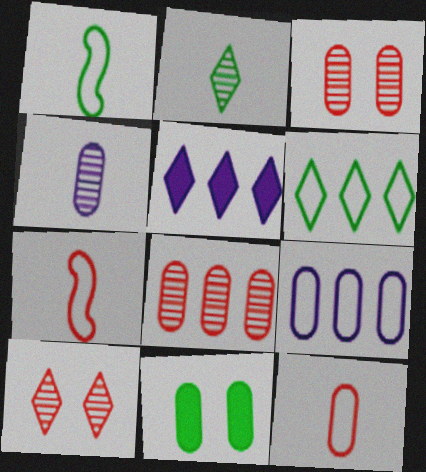[[1, 3, 5]]